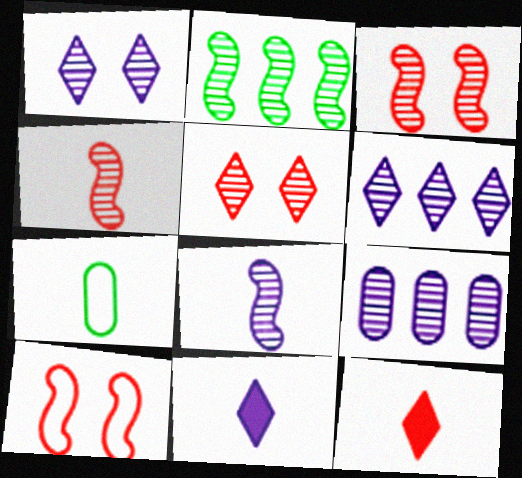[[1, 8, 9], 
[2, 3, 8], 
[4, 7, 11], 
[7, 8, 12]]